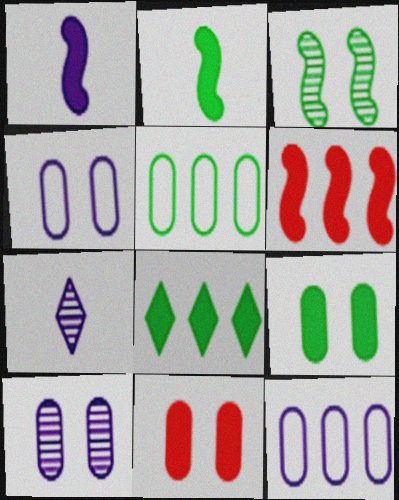[[1, 8, 11], 
[2, 8, 9]]